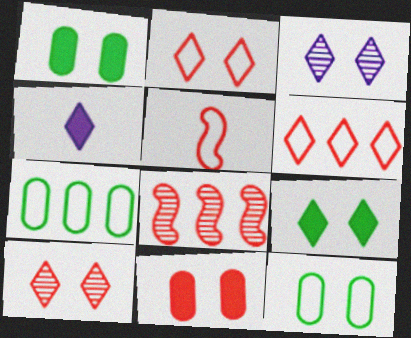[[2, 3, 9], 
[4, 8, 12]]